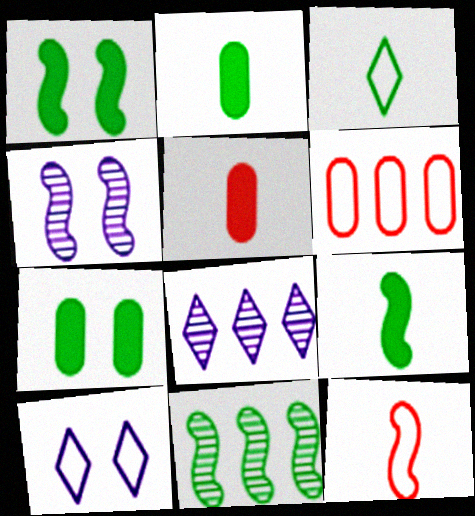[[3, 7, 11], 
[5, 10, 11], 
[7, 8, 12]]